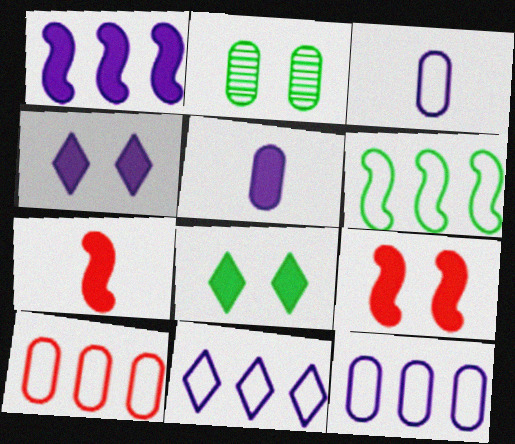[[1, 4, 5], 
[2, 5, 10], 
[2, 7, 11], 
[6, 10, 11]]